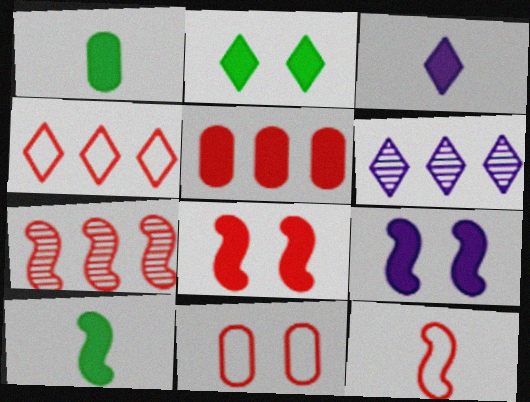[[4, 5, 7], 
[4, 11, 12], 
[6, 10, 11], 
[7, 8, 12]]